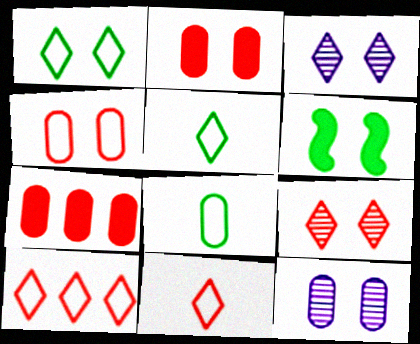[[3, 4, 6], 
[7, 8, 12]]